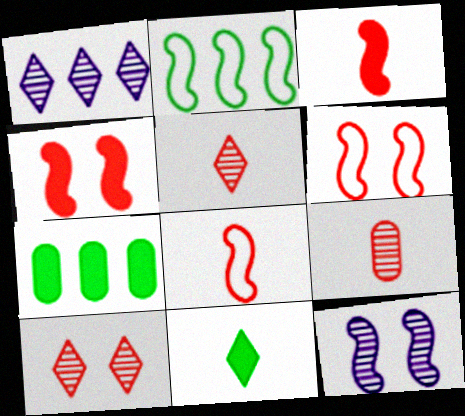[[2, 3, 12]]